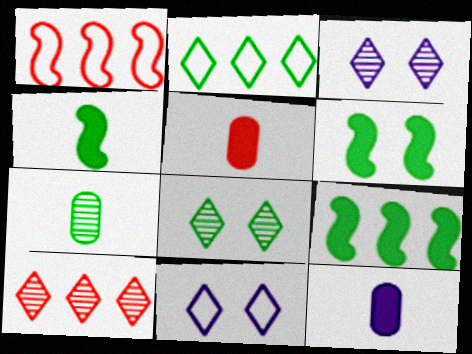[[1, 8, 12], 
[2, 6, 7], 
[4, 6, 9]]